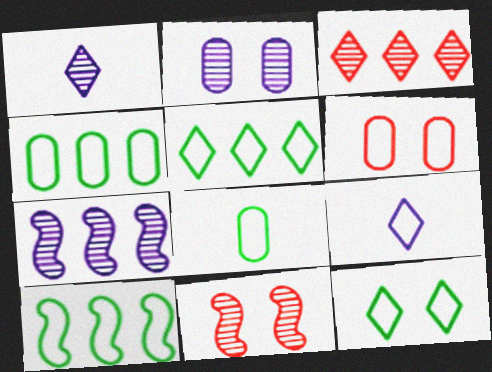[[1, 2, 7], 
[4, 5, 10], 
[6, 9, 10], 
[8, 10, 12]]